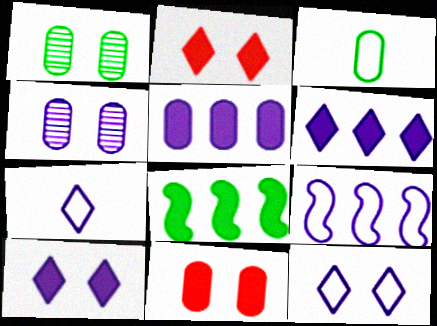[]